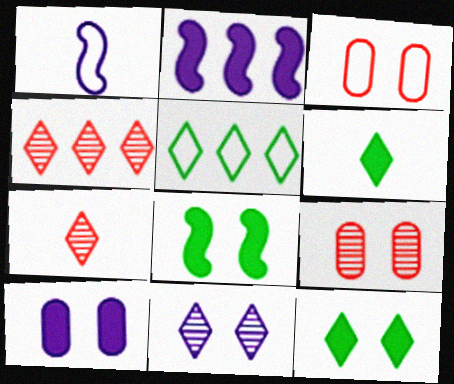[[1, 3, 5], 
[3, 8, 11]]